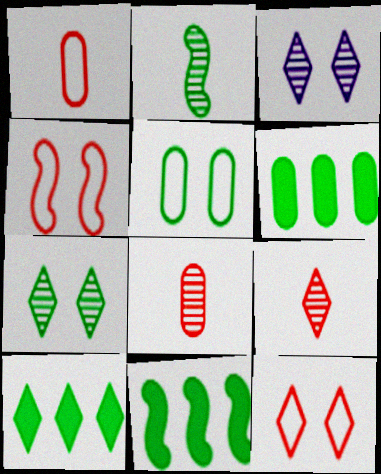[[1, 3, 11], 
[2, 5, 10], 
[6, 10, 11]]